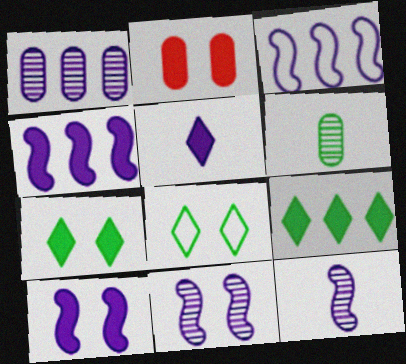[[2, 7, 10], 
[2, 8, 11], 
[3, 10, 12]]